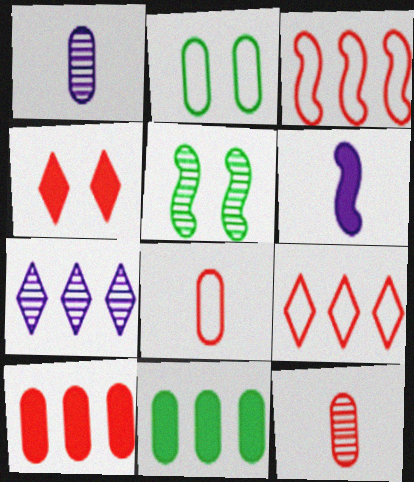[[1, 2, 10], 
[3, 4, 12], 
[3, 5, 6], 
[3, 7, 11], 
[4, 6, 11], 
[5, 7, 12]]